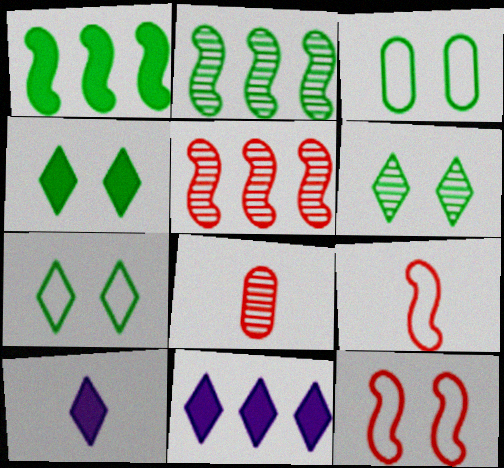[[3, 5, 10], 
[4, 6, 7]]